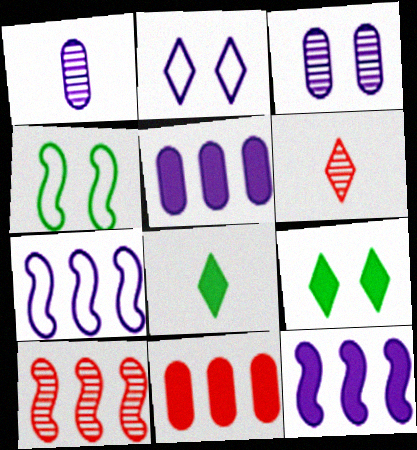[[1, 2, 12], 
[4, 5, 6]]